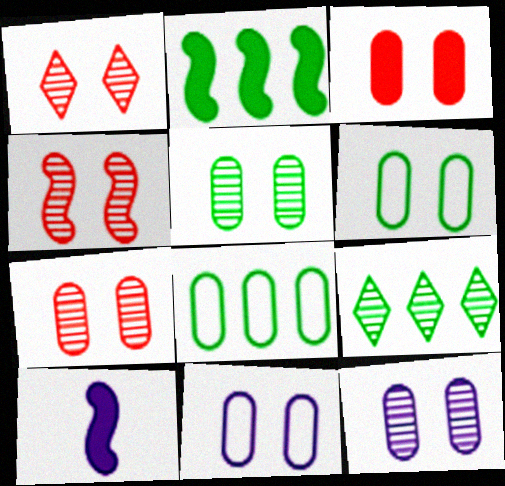[[1, 4, 7], 
[1, 8, 10], 
[2, 8, 9], 
[3, 5, 11], 
[3, 6, 12], 
[5, 7, 12]]